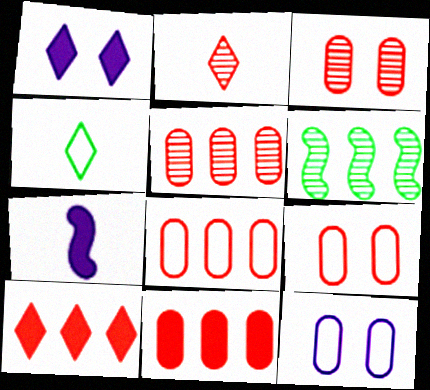[[5, 8, 11]]